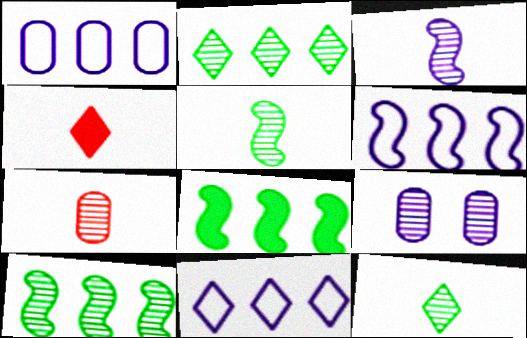[[1, 6, 11], 
[3, 7, 12]]